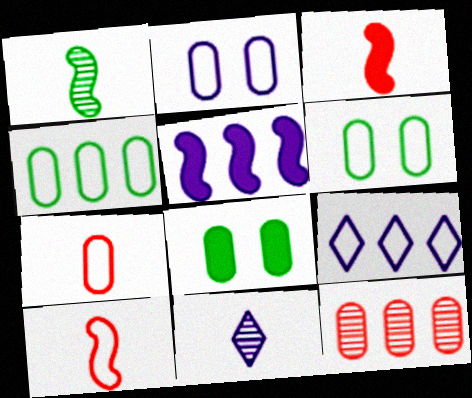[[2, 4, 7], 
[2, 5, 11], 
[6, 9, 10]]